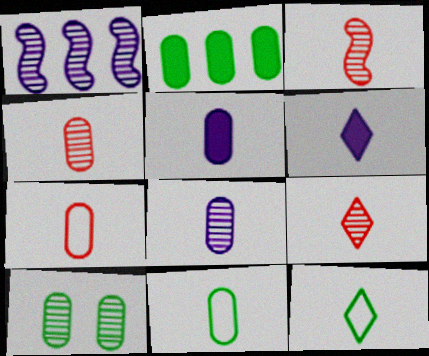[[1, 9, 10], 
[2, 10, 11], 
[3, 4, 9], 
[3, 5, 12], 
[3, 6, 11], 
[4, 5, 11], 
[6, 9, 12]]